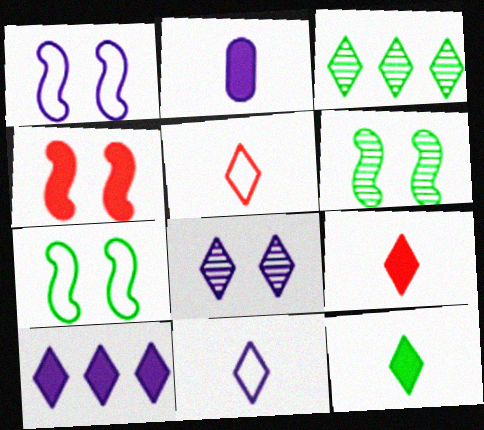[[1, 4, 6], 
[8, 10, 11]]